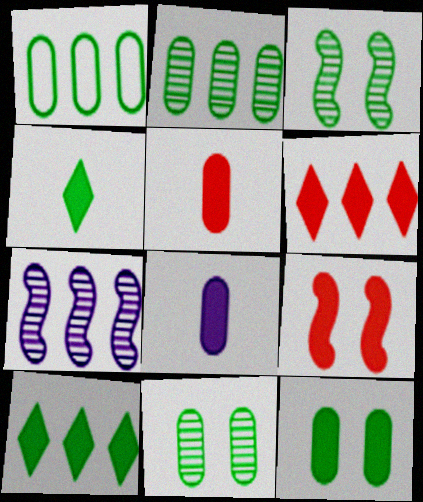[[1, 3, 4], 
[1, 6, 7], 
[5, 6, 9], 
[8, 9, 10]]